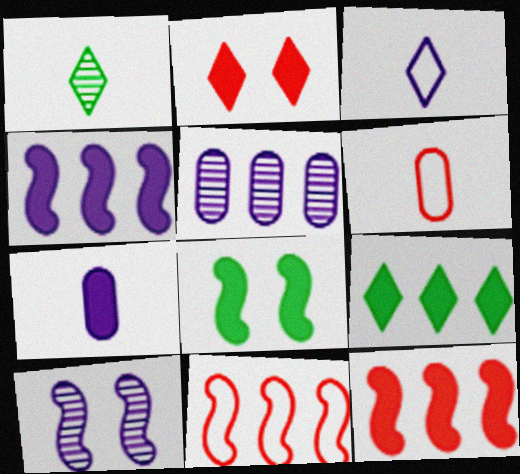[[5, 9, 11], 
[6, 9, 10]]